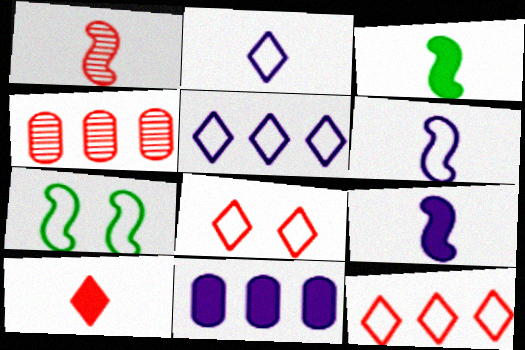[[1, 3, 6]]